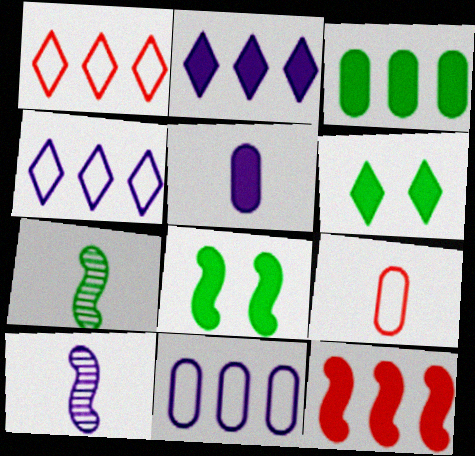[[2, 3, 12], 
[5, 6, 12]]